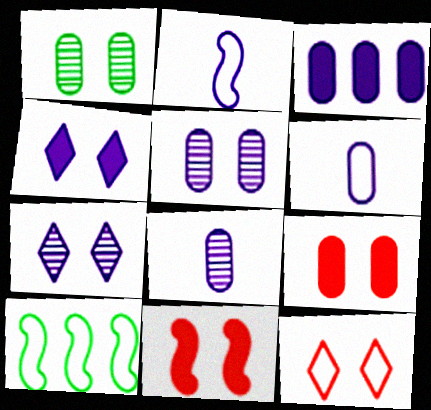[[2, 3, 7], 
[3, 5, 6], 
[6, 10, 12]]